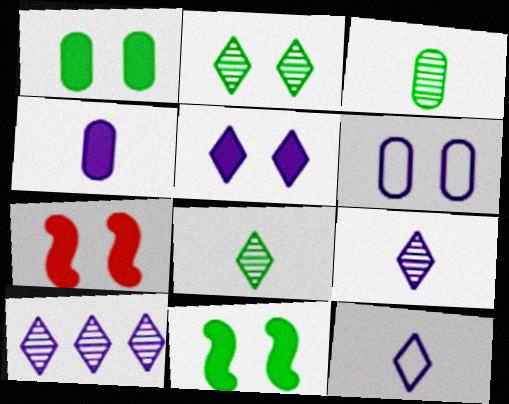[[1, 5, 7], 
[2, 6, 7], 
[5, 10, 12]]